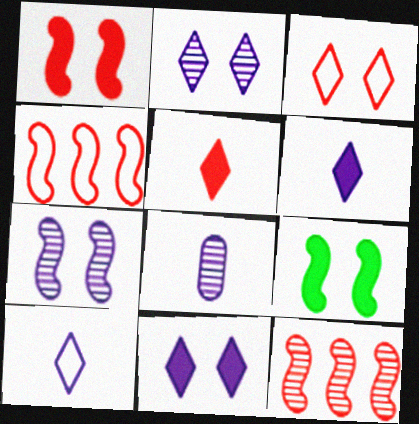[]